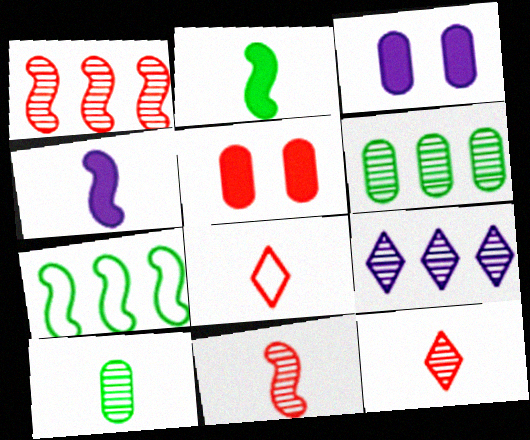[[1, 5, 8], 
[1, 6, 9], 
[3, 7, 12], 
[4, 8, 10]]